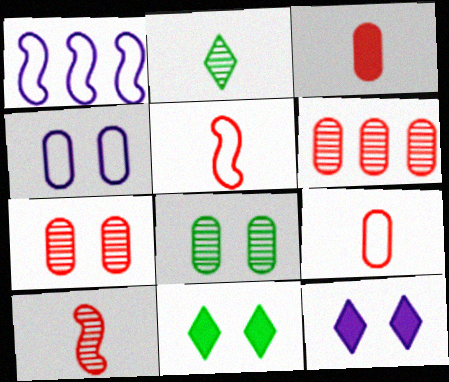[]